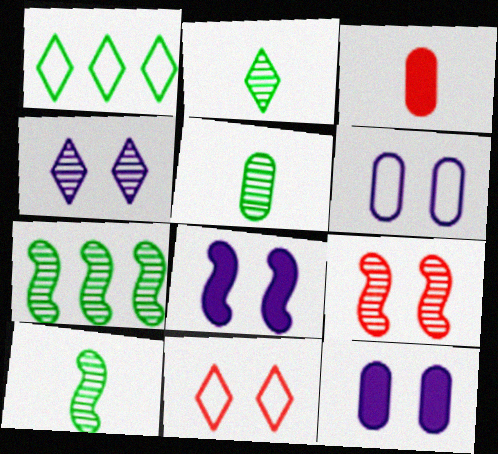[[2, 5, 10], 
[4, 6, 8]]